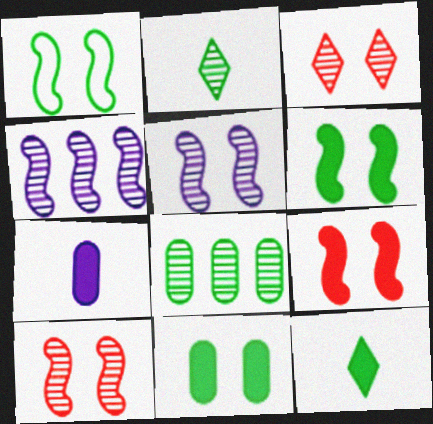[[1, 5, 9], 
[1, 8, 12]]